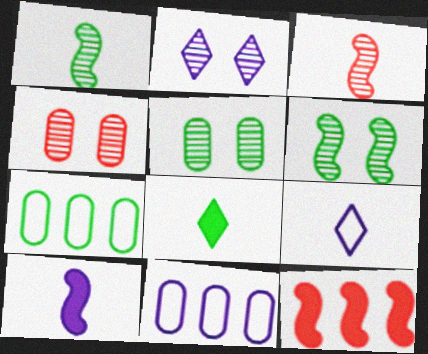[[2, 4, 6], 
[2, 10, 11], 
[5, 9, 12], 
[6, 7, 8]]